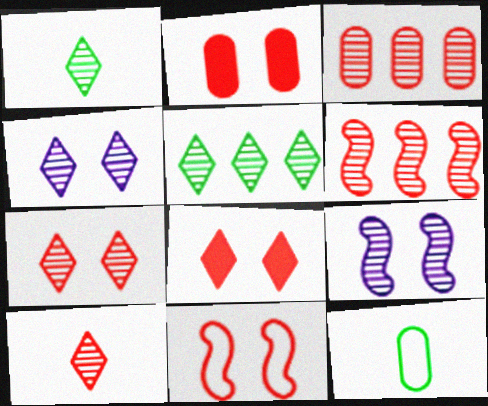[[1, 3, 9], 
[2, 7, 11], 
[4, 5, 10]]